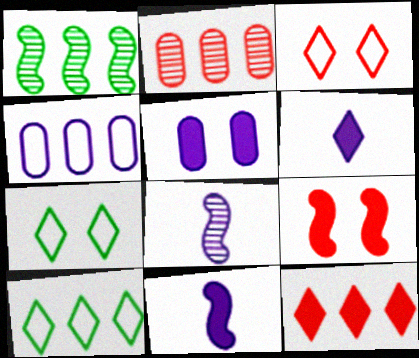[[1, 4, 12], 
[2, 7, 11]]